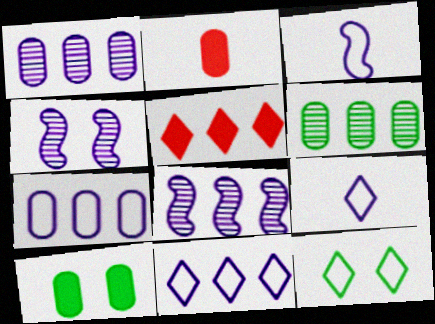[[2, 8, 12]]